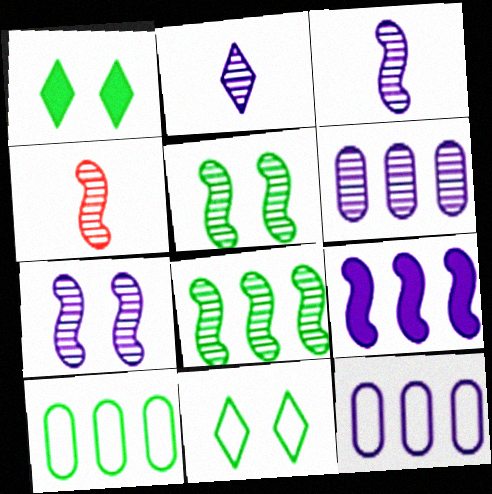[[1, 4, 12], 
[2, 6, 7], 
[4, 7, 8]]